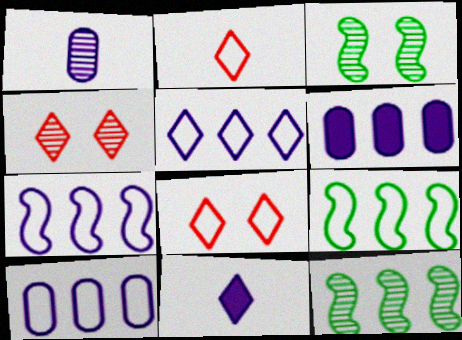[[1, 4, 12], 
[2, 3, 6], 
[5, 7, 10]]